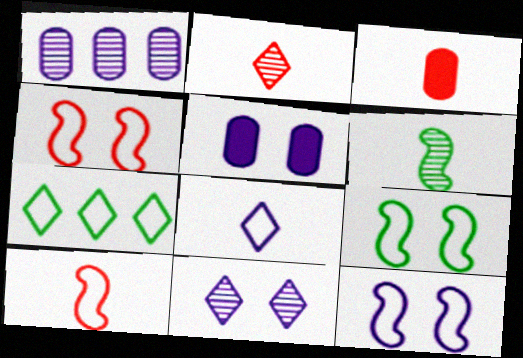[[2, 3, 10], 
[3, 6, 8], 
[4, 9, 12], 
[5, 11, 12]]